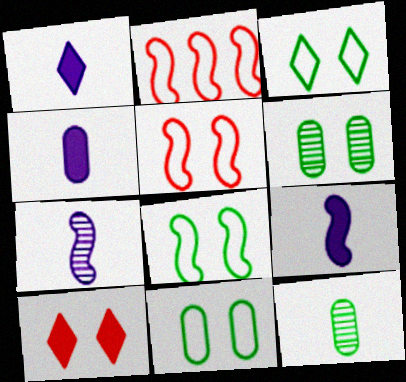[[1, 2, 6], 
[1, 4, 9], 
[3, 8, 11]]